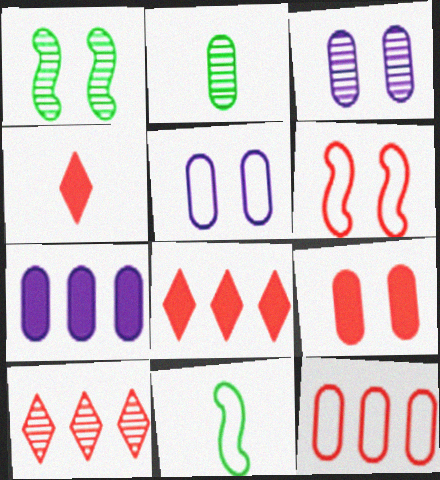[[3, 8, 11]]